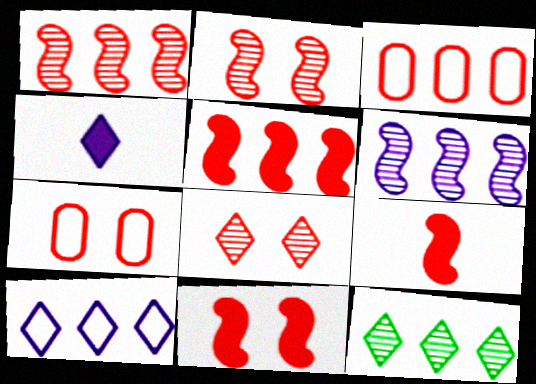[[3, 8, 9], 
[5, 9, 11], 
[7, 8, 11]]